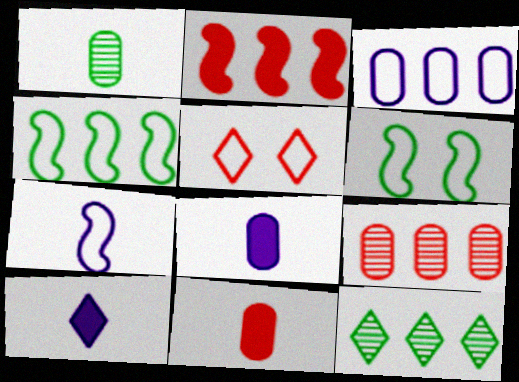[[2, 3, 12], 
[5, 10, 12], 
[6, 9, 10]]